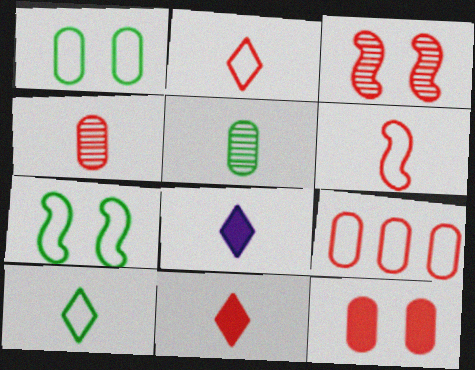[[3, 9, 11], 
[4, 6, 11], 
[4, 9, 12], 
[5, 6, 8]]